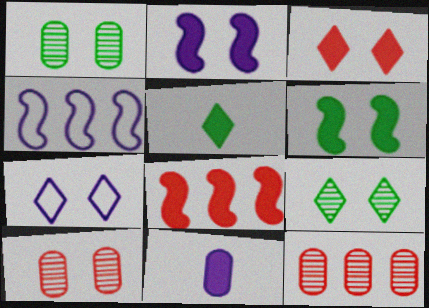[[3, 7, 9], 
[4, 5, 10], 
[6, 7, 10]]